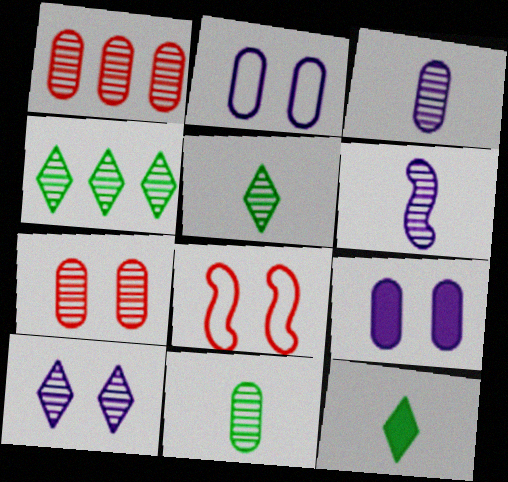[[4, 6, 7]]